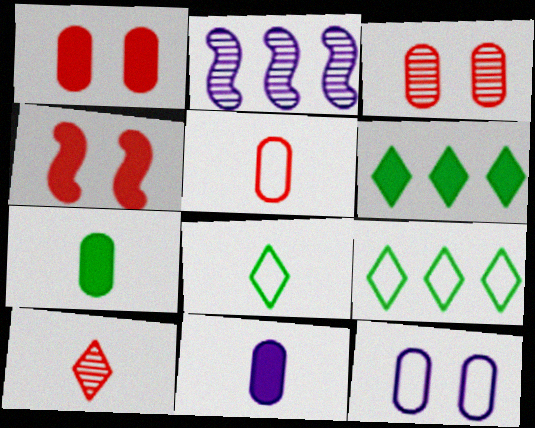[[1, 2, 8], 
[4, 6, 11]]